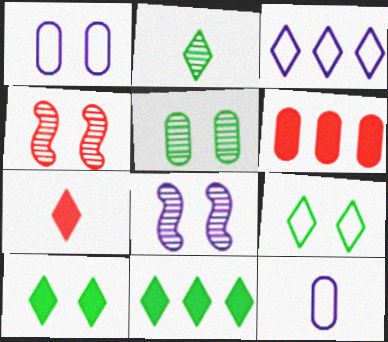[[1, 4, 10], 
[2, 9, 11], 
[4, 11, 12], 
[5, 6, 12]]